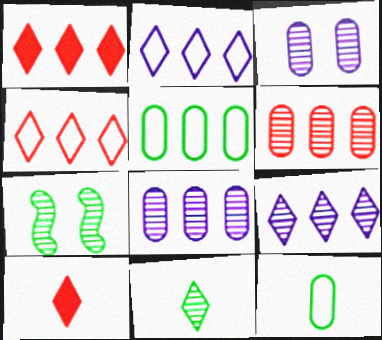[]